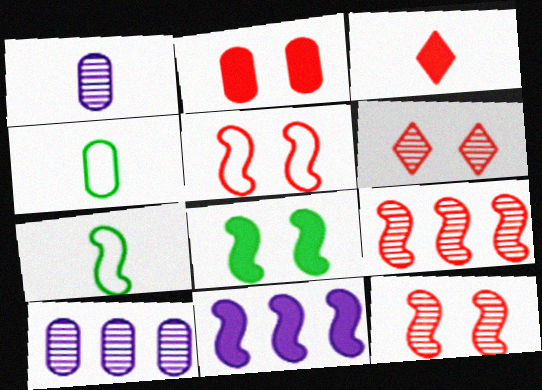[[1, 3, 7], 
[2, 4, 10], 
[2, 5, 6], 
[4, 6, 11], 
[7, 11, 12]]